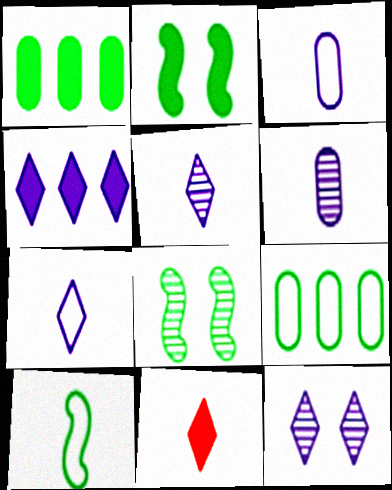[[4, 7, 12], 
[6, 10, 11]]